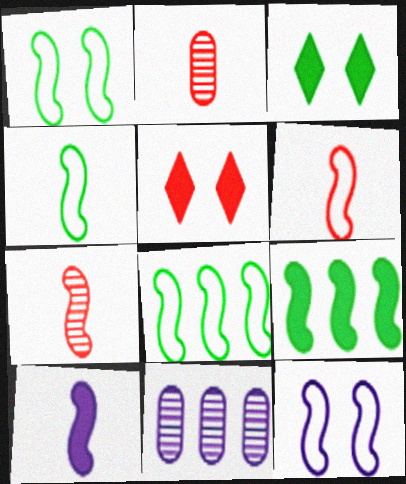[[1, 4, 8], 
[3, 6, 11], 
[4, 5, 11], 
[4, 7, 10], 
[6, 8, 12], 
[7, 9, 12]]